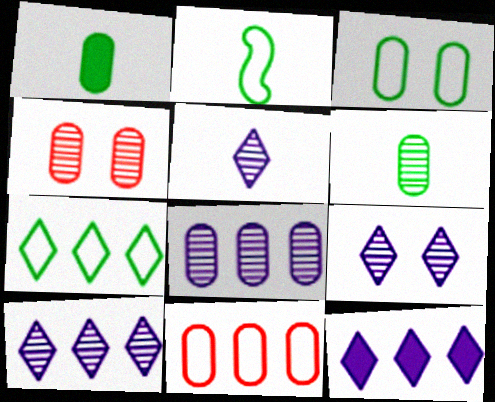[[2, 3, 7], 
[2, 4, 12], 
[4, 6, 8], 
[5, 9, 10]]